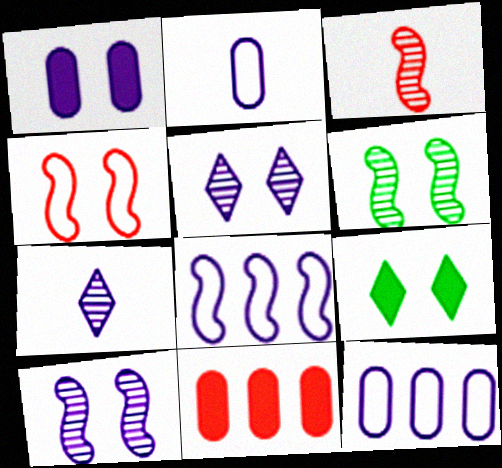[[1, 7, 8], 
[3, 9, 12]]